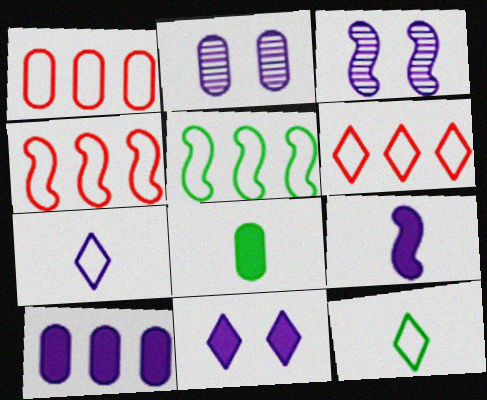[[1, 2, 8], 
[1, 4, 6], 
[3, 6, 8], 
[3, 7, 10], 
[9, 10, 11]]